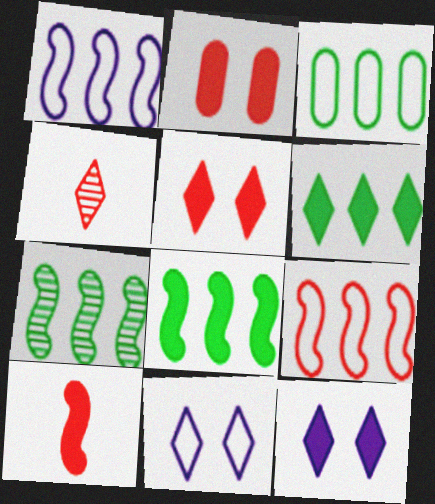[[2, 4, 9], 
[3, 6, 7], 
[4, 6, 11]]